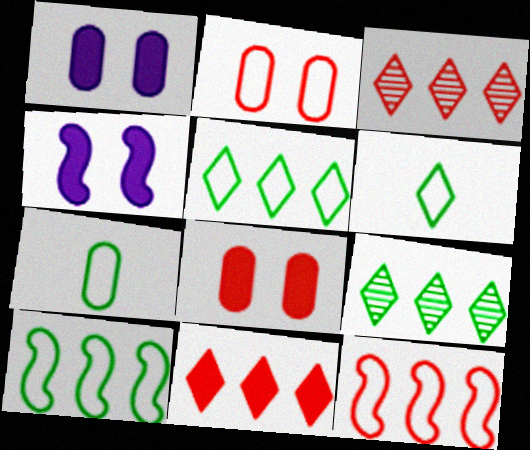[[3, 4, 7]]